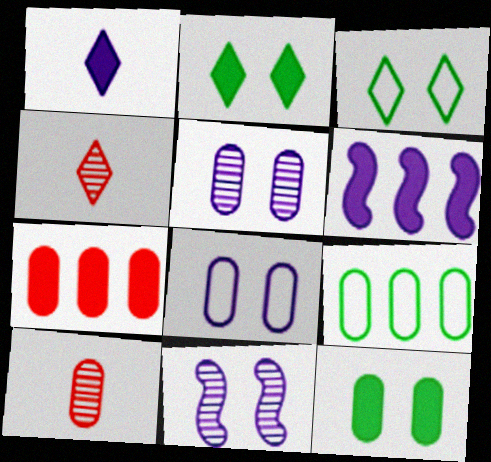[[3, 6, 10]]